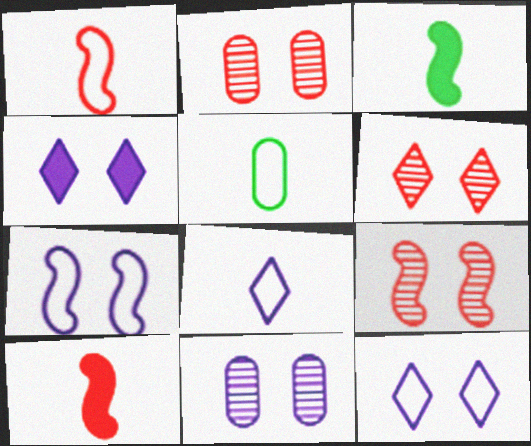[[1, 5, 8], 
[2, 6, 9], 
[4, 7, 11]]